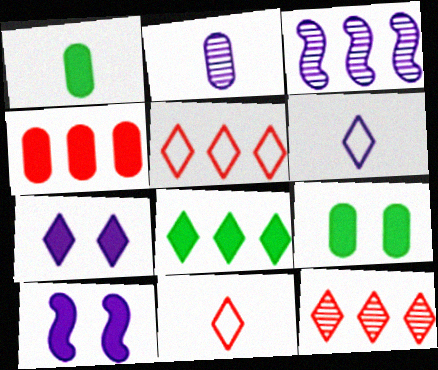[[3, 9, 11]]